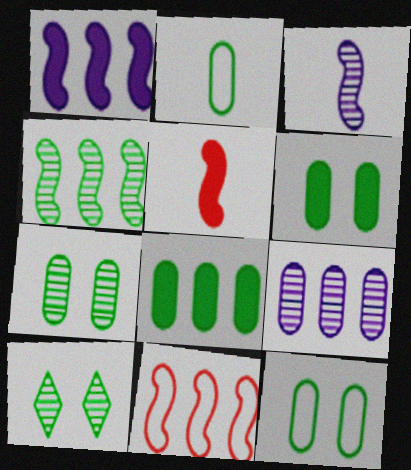[[1, 4, 11], 
[2, 7, 8], 
[6, 7, 12]]